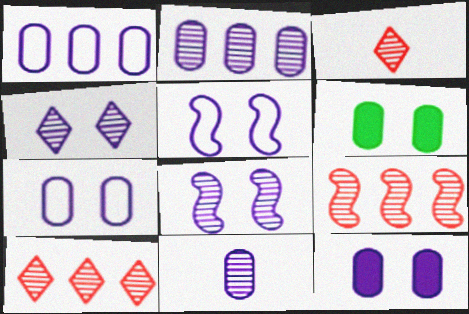[[1, 11, 12], 
[4, 5, 12]]